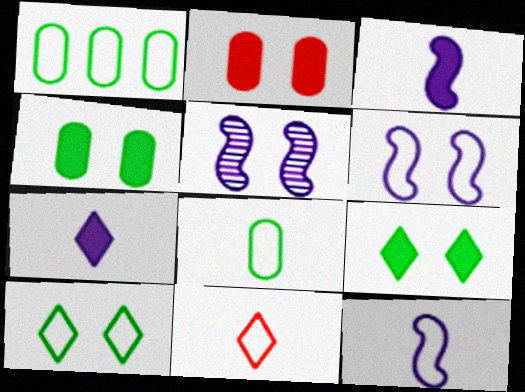[[1, 6, 11], 
[2, 5, 10], 
[8, 11, 12]]